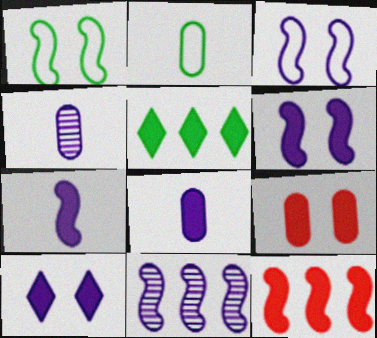[[3, 7, 11], 
[5, 7, 9]]